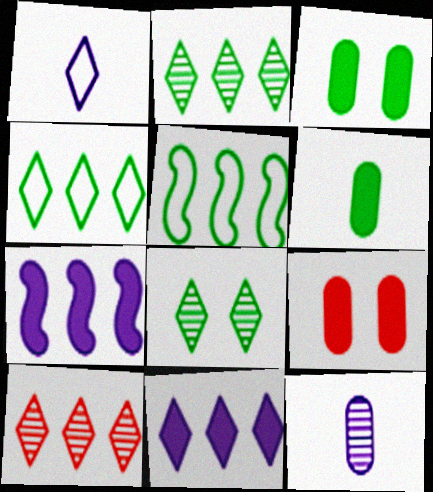[[4, 10, 11], 
[5, 6, 8]]